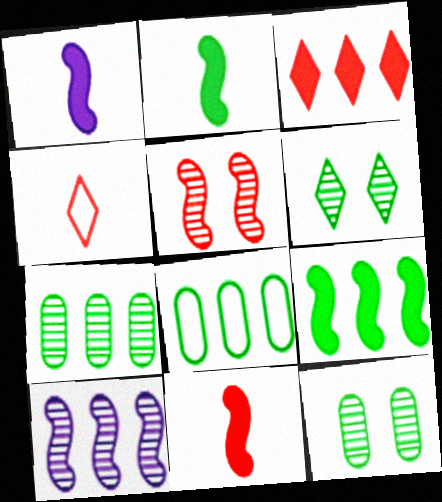[[1, 2, 11], 
[2, 6, 8], 
[3, 8, 10]]